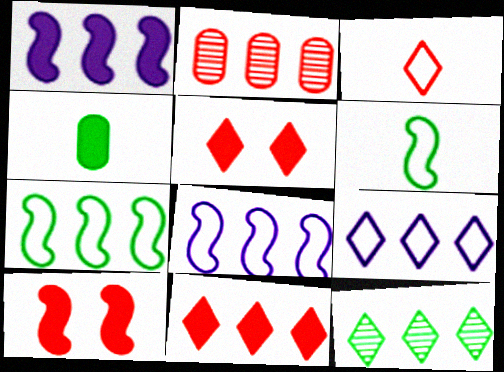[[1, 4, 5], 
[2, 3, 10], 
[9, 11, 12]]